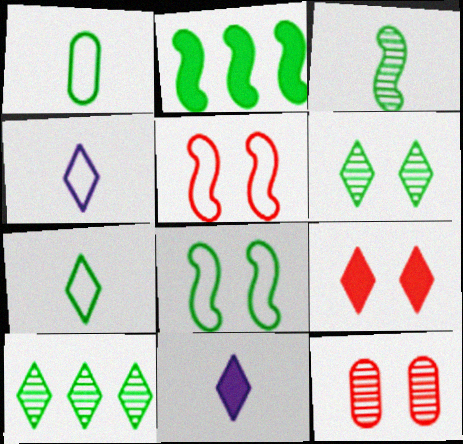[[1, 2, 6], 
[2, 3, 8], 
[2, 4, 12], 
[4, 9, 10], 
[5, 9, 12]]